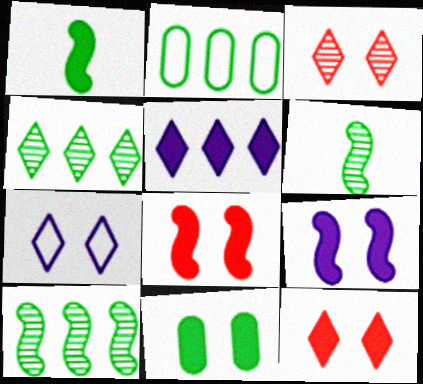[[9, 11, 12]]